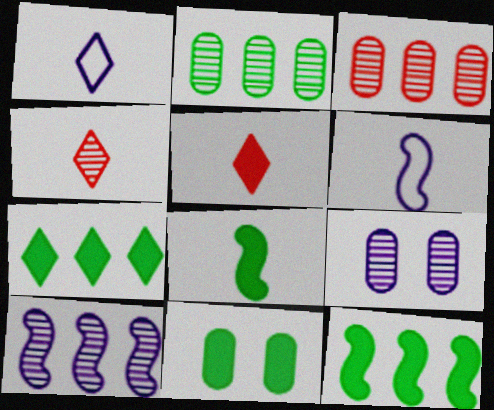[[7, 8, 11]]